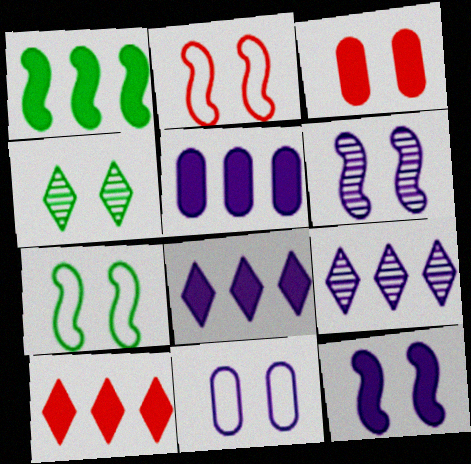[[1, 5, 10]]